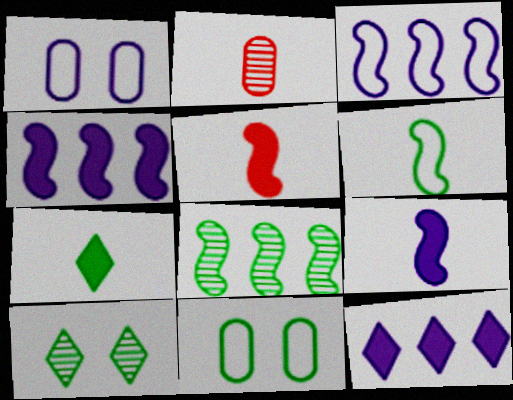[[7, 8, 11]]